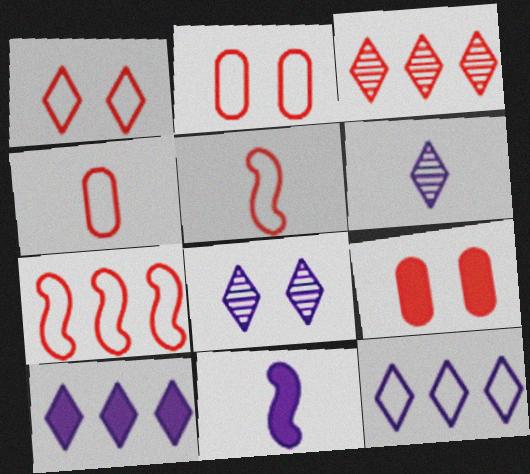[[1, 4, 7], 
[3, 5, 9]]